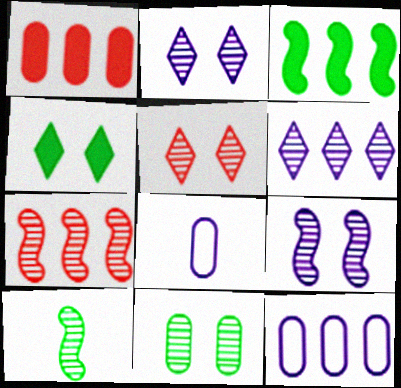[[1, 8, 11], 
[3, 5, 8], 
[4, 7, 8], 
[5, 9, 11], 
[7, 9, 10]]